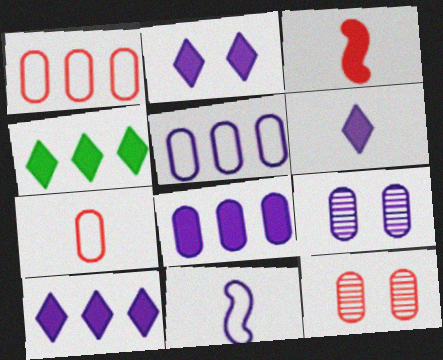[[2, 6, 10], 
[4, 11, 12], 
[9, 10, 11]]